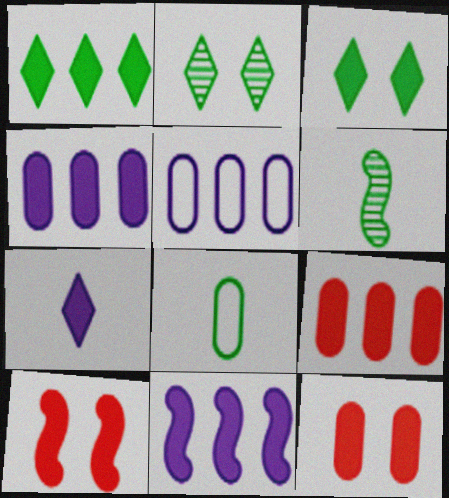[[1, 9, 11]]